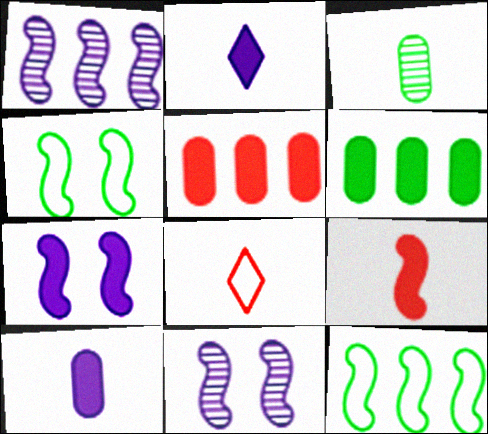[[1, 4, 9], 
[6, 8, 11], 
[9, 11, 12]]